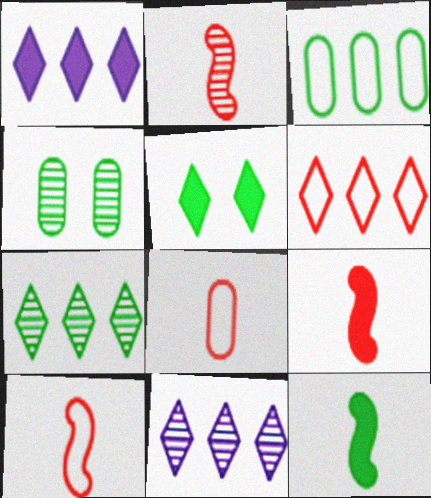[[1, 4, 10], 
[1, 6, 7], 
[2, 4, 11], 
[2, 9, 10]]